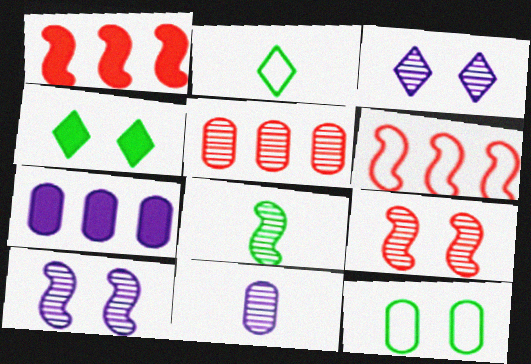[[2, 7, 9], 
[3, 5, 8], 
[4, 6, 11]]